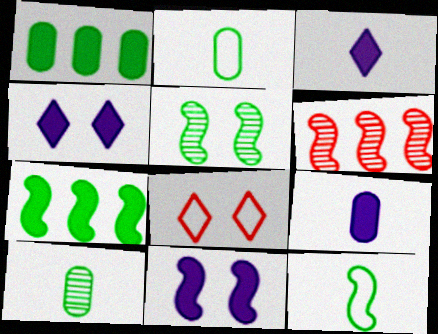[[2, 4, 6], 
[5, 7, 12], 
[6, 11, 12]]